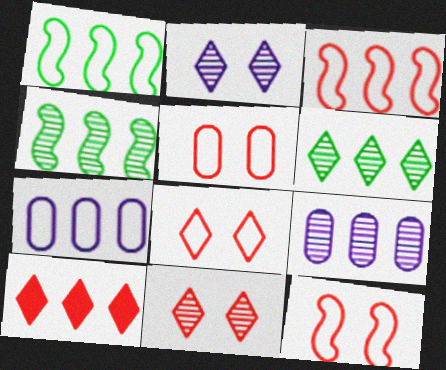[[1, 9, 10], 
[4, 7, 10], 
[5, 8, 12]]